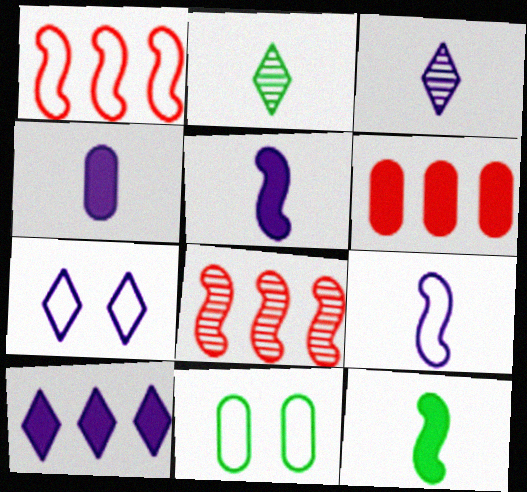[[3, 4, 9], 
[3, 7, 10]]